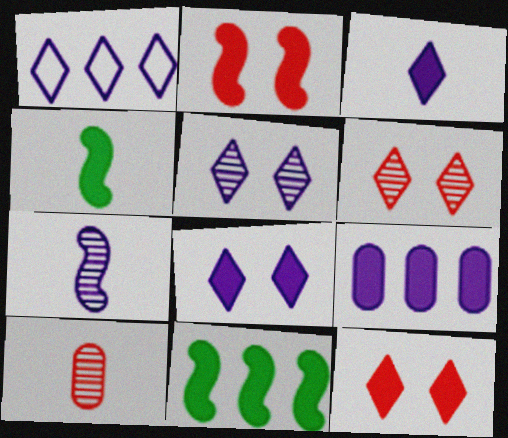[[1, 3, 5], 
[4, 9, 12]]